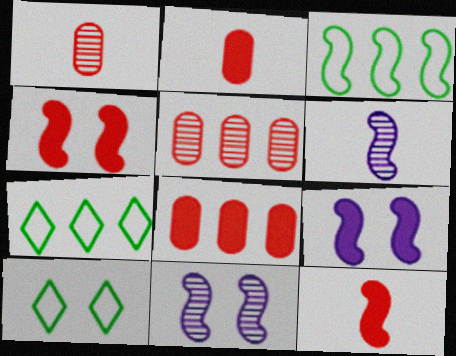[[1, 7, 9], 
[2, 7, 11], 
[3, 4, 6], 
[3, 11, 12], 
[6, 8, 10]]